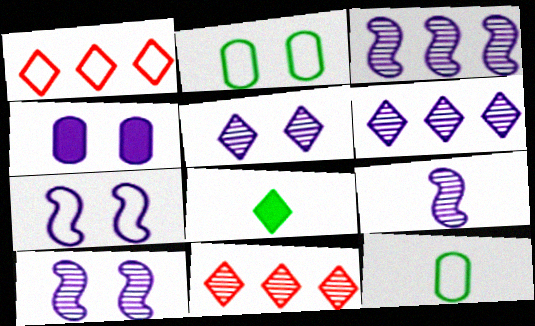[[1, 5, 8], 
[1, 7, 12], 
[3, 9, 10], 
[4, 5, 7]]